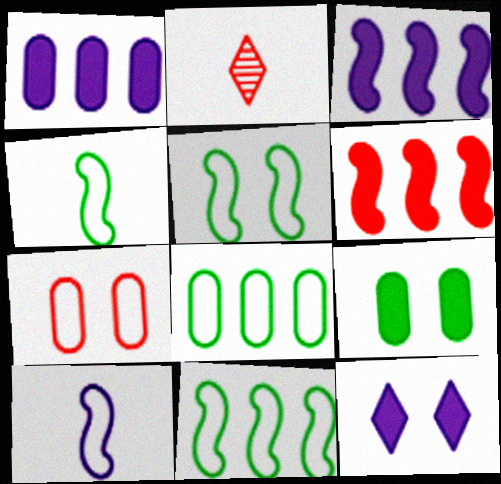[[1, 2, 5], 
[2, 6, 7], 
[4, 5, 11]]